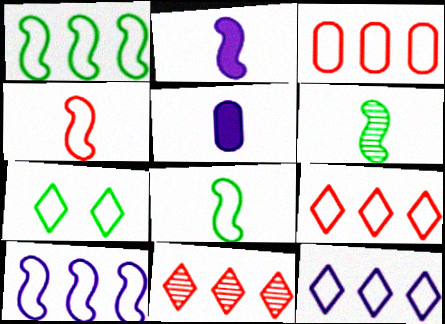[[1, 3, 12], 
[2, 4, 6]]